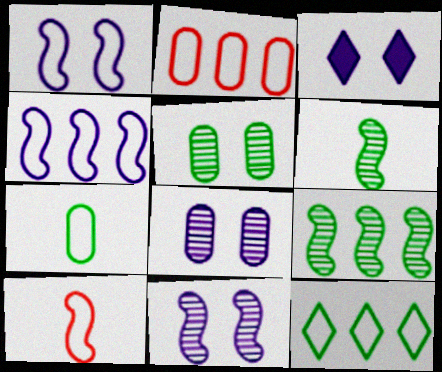[[1, 3, 8], 
[2, 3, 6], 
[2, 4, 12]]